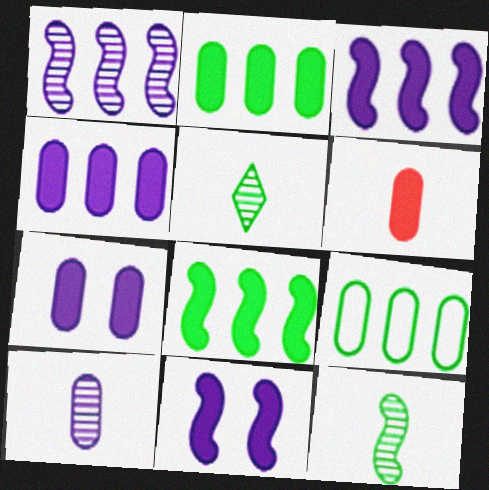[[2, 6, 7]]